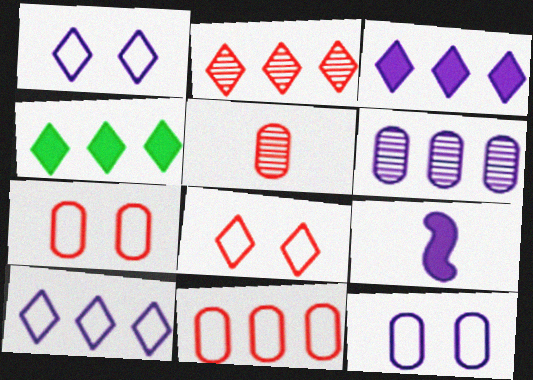[[1, 6, 9], 
[2, 4, 10]]